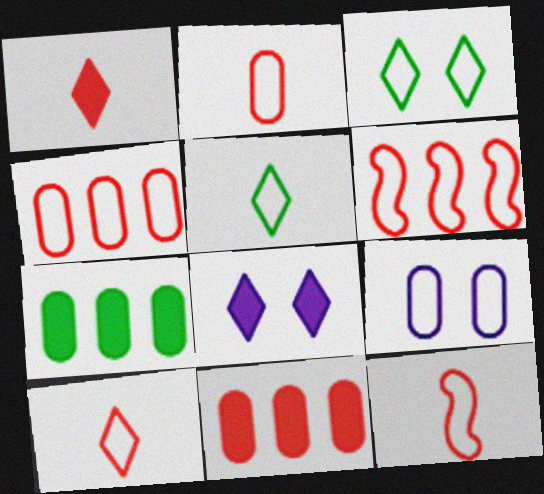[[2, 10, 12], 
[5, 6, 9]]